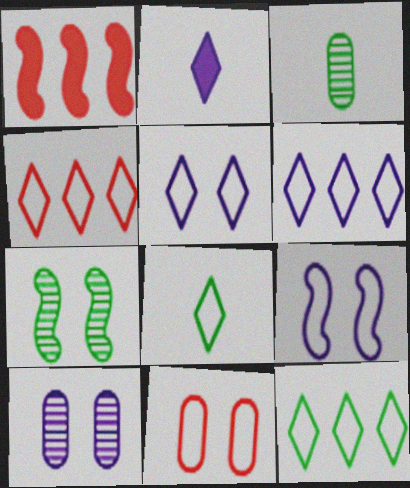[[1, 3, 5], 
[1, 8, 10], 
[4, 5, 8], 
[4, 6, 12]]